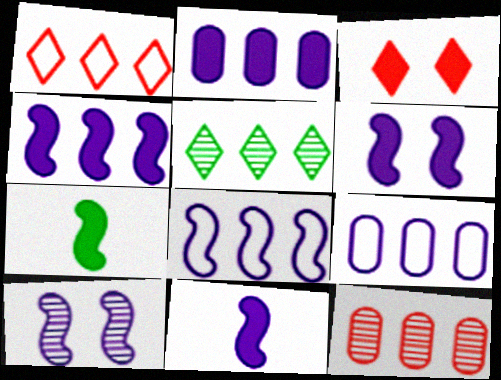[[2, 3, 7], 
[4, 6, 11], 
[8, 10, 11]]